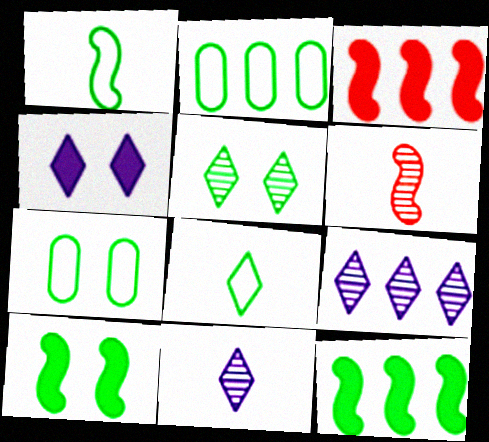[[2, 3, 9], 
[2, 4, 6], 
[3, 7, 11], 
[5, 7, 10]]